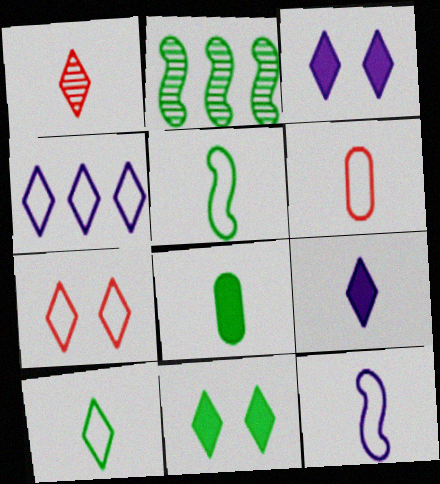[[1, 4, 11], 
[1, 8, 12], 
[1, 9, 10], 
[2, 3, 6], 
[4, 7, 10], 
[6, 10, 12]]